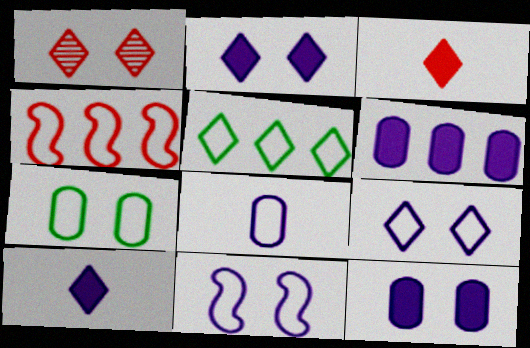[[1, 5, 10]]